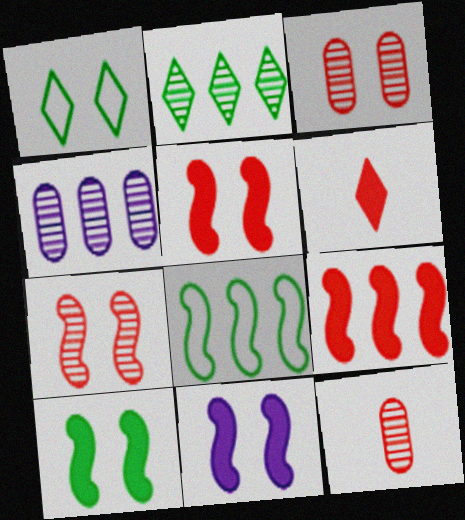[[1, 3, 11], 
[5, 10, 11]]